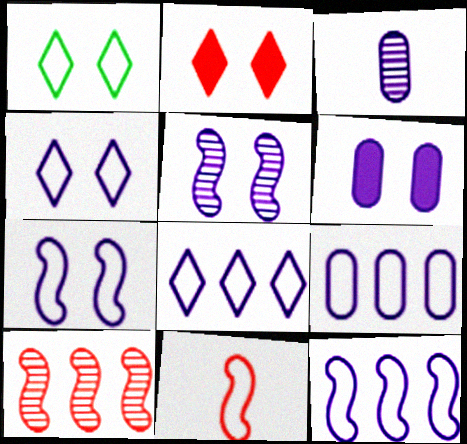[[1, 9, 11], 
[3, 6, 9], 
[4, 5, 6], 
[8, 9, 12]]